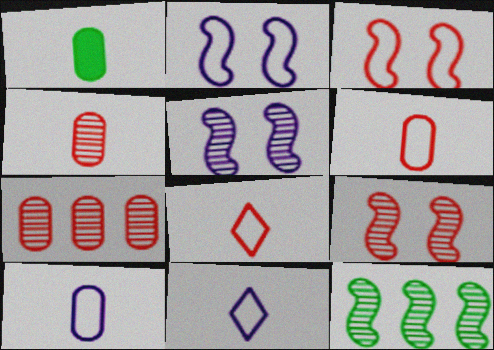[[1, 4, 10]]